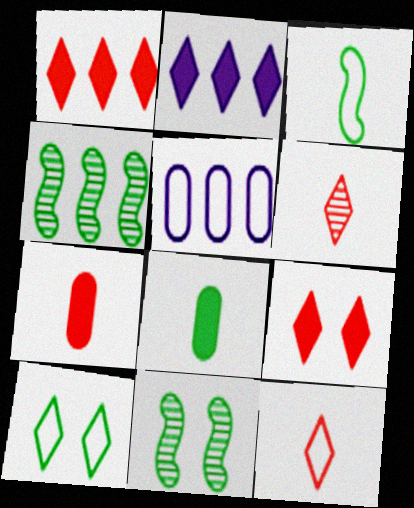[[1, 4, 5], 
[2, 6, 10], 
[4, 8, 10]]